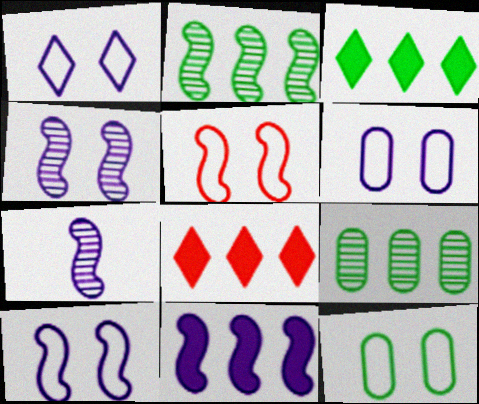[[1, 5, 12], 
[1, 6, 10], 
[7, 8, 12], 
[7, 10, 11]]